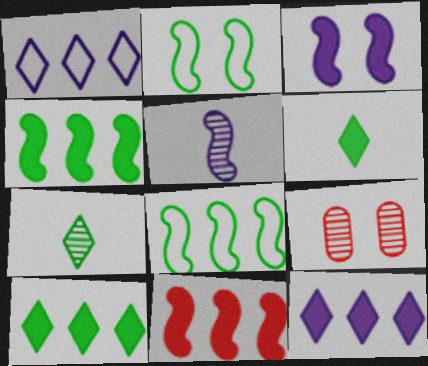[[2, 5, 11]]